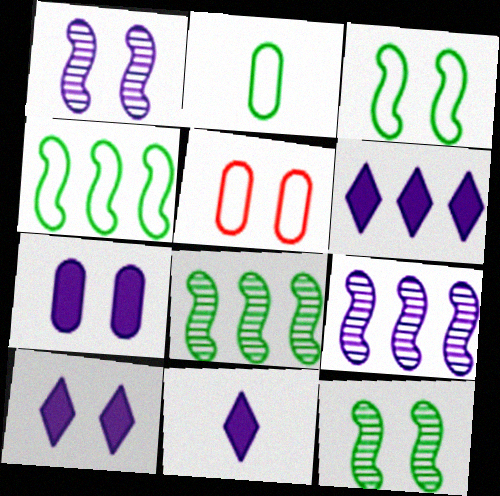[[5, 8, 11], 
[5, 10, 12], 
[6, 10, 11]]